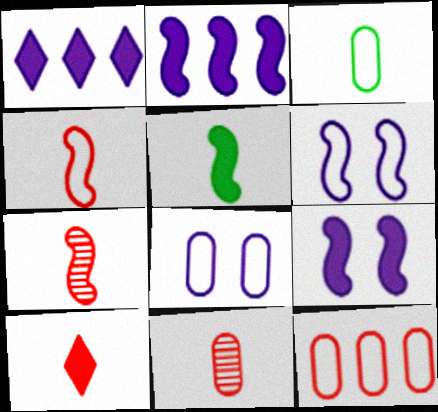[[3, 8, 12], 
[4, 10, 11]]